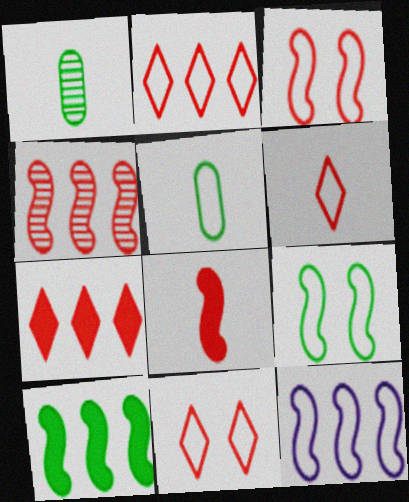[[2, 6, 11], 
[3, 4, 8], 
[4, 10, 12], 
[5, 11, 12]]